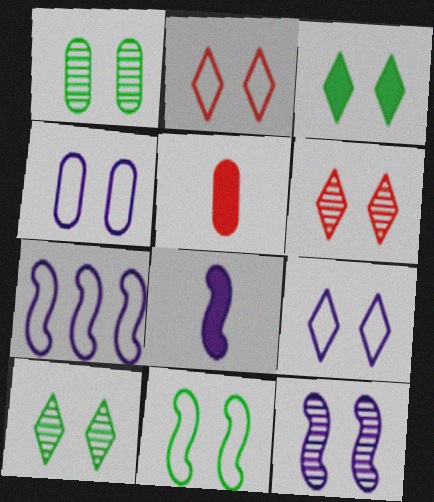[[1, 3, 11], 
[1, 6, 12], 
[2, 4, 11], 
[3, 6, 9], 
[5, 7, 10], 
[7, 8, 12]]